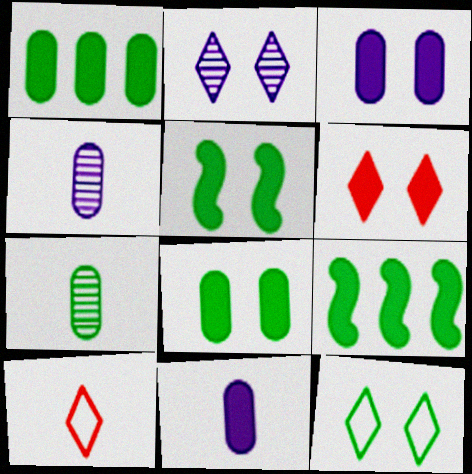[[2, 6, 12], 
[3, 5, 6], 
[6, 9, 11], 
[7, 9, 12]]